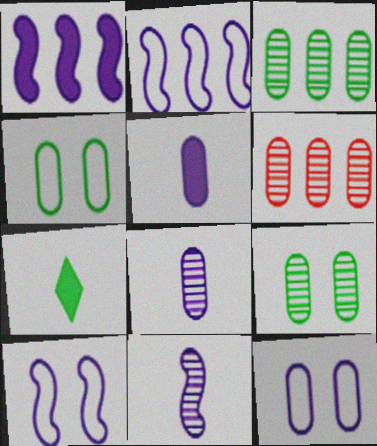[[1, 10, 11], 
[4, 5, 6], 
[6, 7, 10], 
[6, 8, 9]]